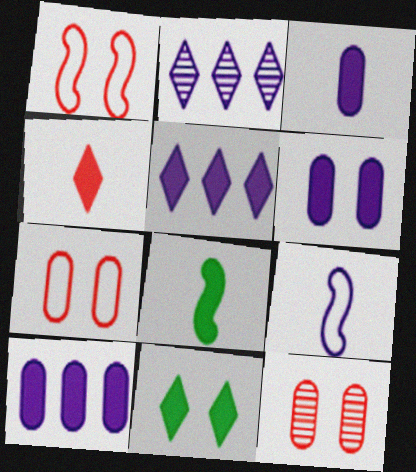[[2, 6, 9], 
[2, 7, 8], 
[3, 4, 8], 
[3, 6, 10], 
[4, 5, 11]]